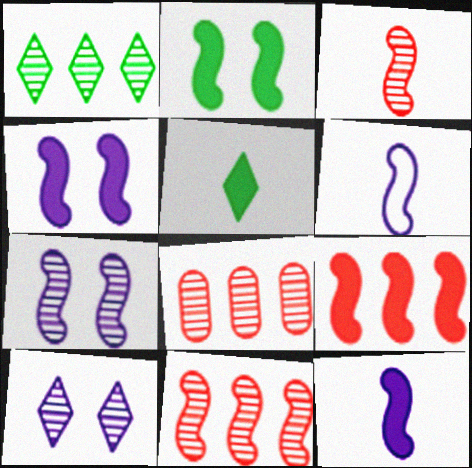[[2, 6, 11], 
[2, 9, 12]]